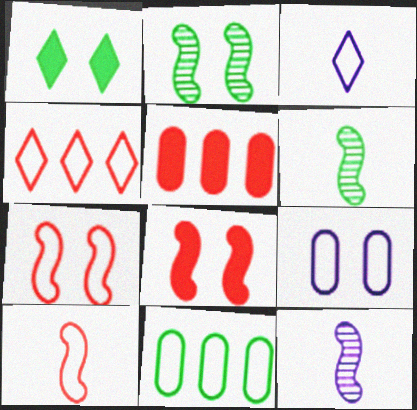[[1, 6, 11], 
[2, 3, 5], 
[3, 7, 11]]